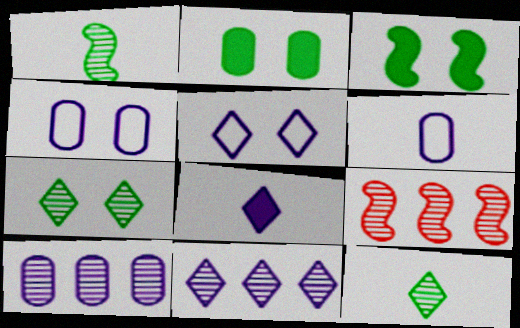[[5, 8, 11]]